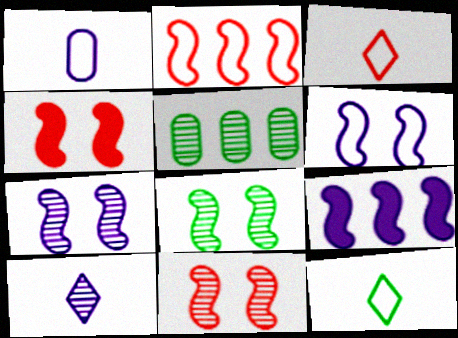[[4, 6, 8], 
[5, 10, 11], 
[7, 8, 11]]